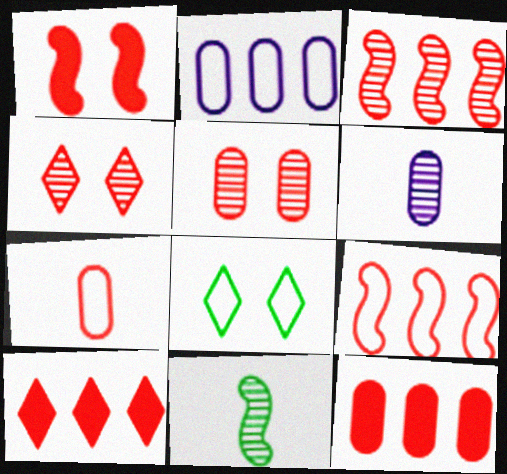[[5, 7, 12]]